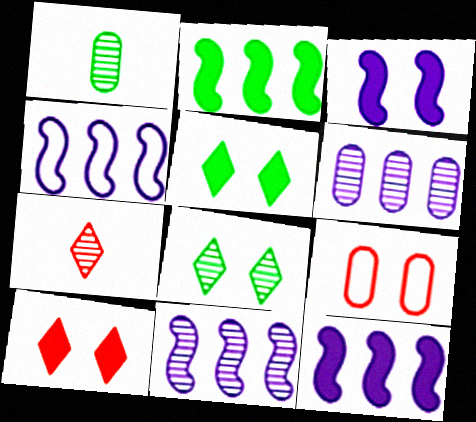[[1, 4, 10], 
[3, 8, 9], 
[4, 11, 12]]